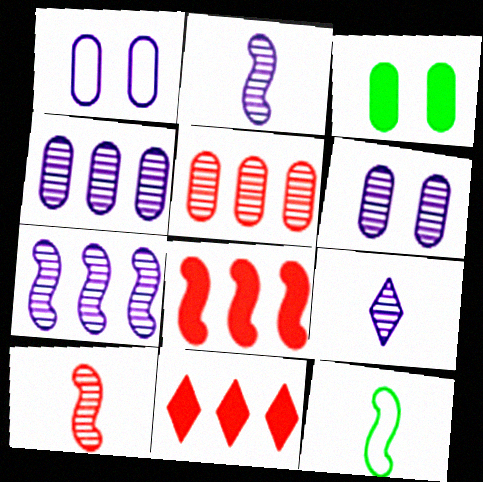[[6, 7, 9], 
[6, 11, 12]]